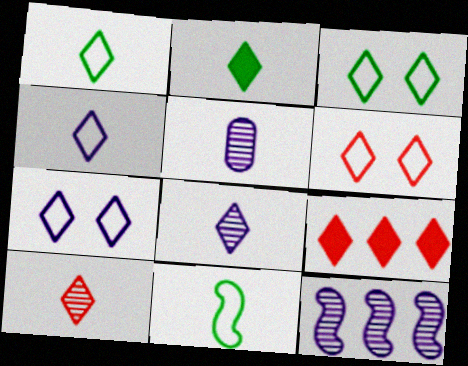[[2, 4, 10], 
[3, 6, 7], 
[3, 8, 9], 
[6, 9, 10]]